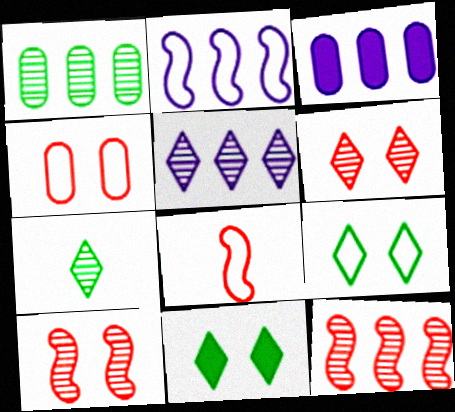[[1, 5, 12], 
[2, 3, 5], 
[5, 6, 7]]